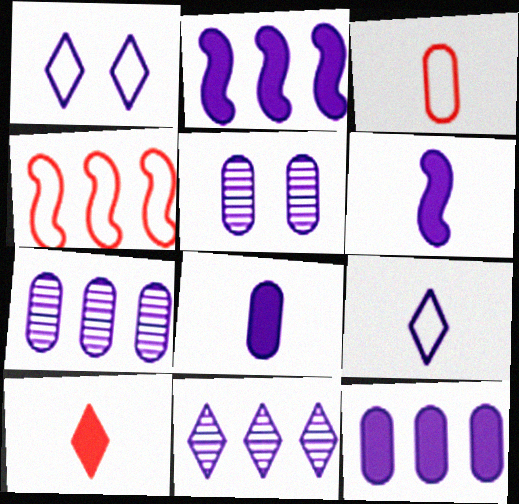[[1, 6, 7], 
[2, 5, 9]]